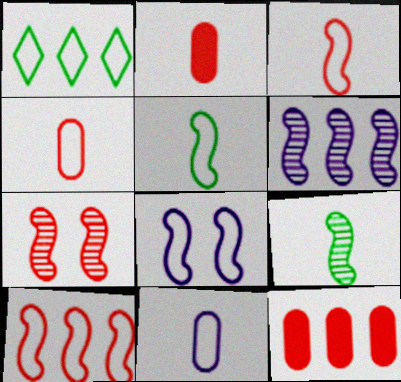[[1, 4, 8], 
[1, 6, 12], 
[5, 8, 10], 
[6, 7, 9]]